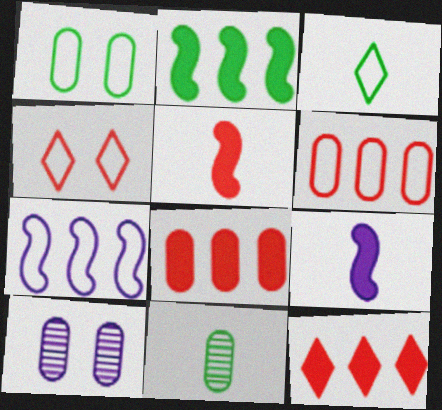[]